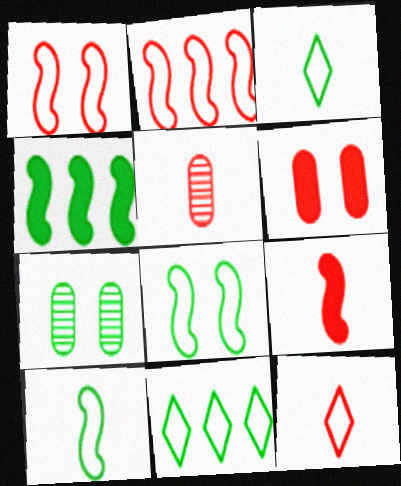[[3, 4, 7], 
[5, 9, 12]]